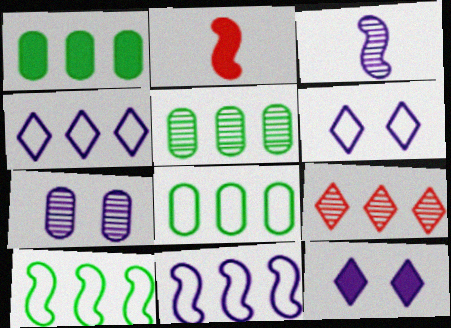[[1, 2, 12], 
[1, 5, 8], 
[1, 9, 11], 
[2, 5, 6]]